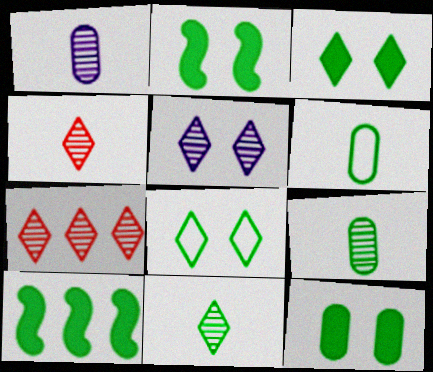[[2, 3, 12], 
[5, 7, 11], 
[8, 9, 10]]